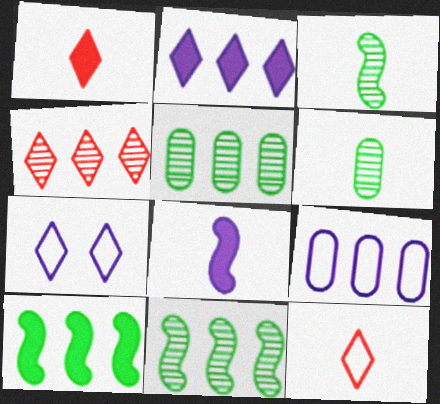[[4, 9, 10], 
[6, 8, 12]]